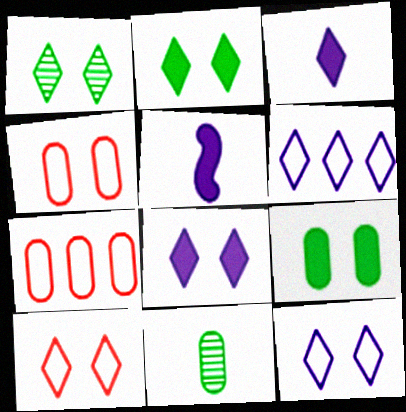[[1, 5, 7], 
[1, 8, 10]]